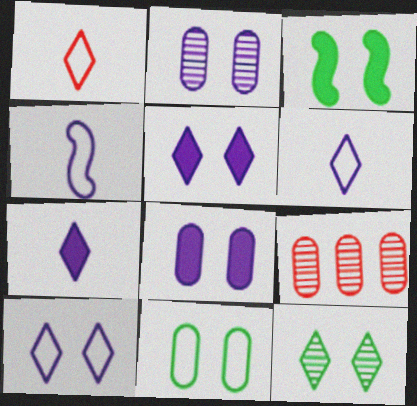[[3, 6, 9], 
[3, 11, 12]]